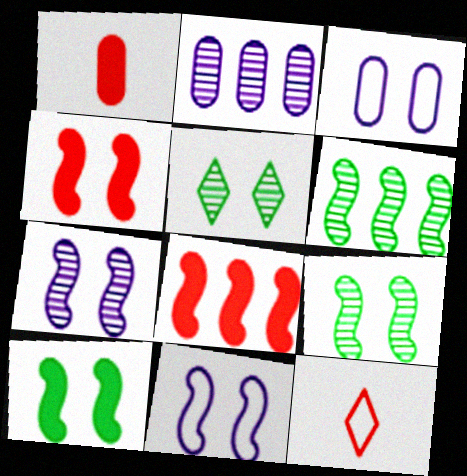[[2, 10, 12], 
[3, 4, 5], 
[4, 9, 11]]